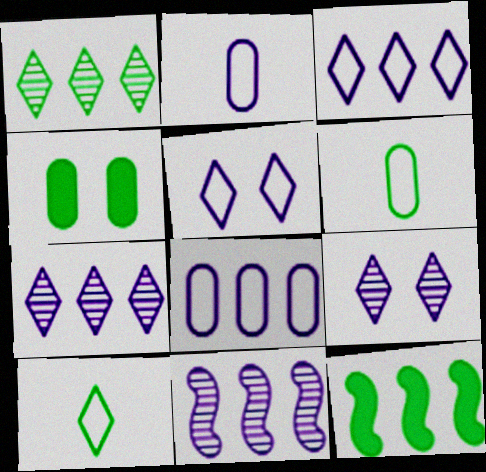[]